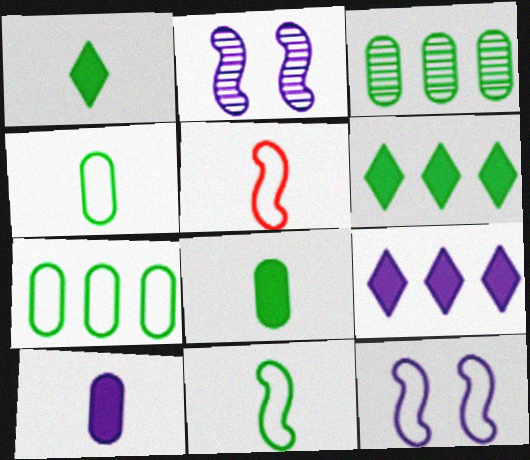[]